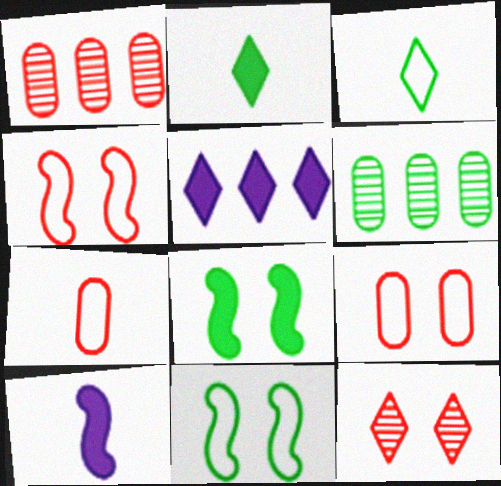[[2, 6, 11], 
[3, 5, 12], 
[3, 6, 8]]